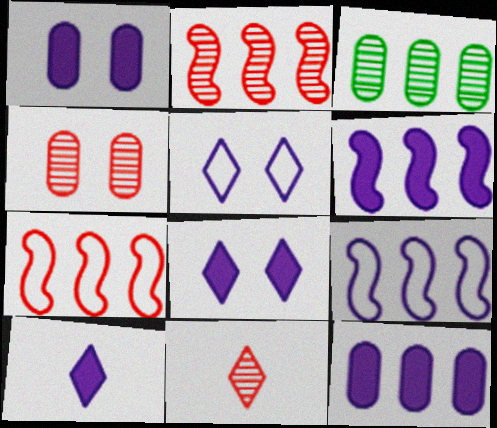[[1, 6, 10], 
[2, 4, 11]]